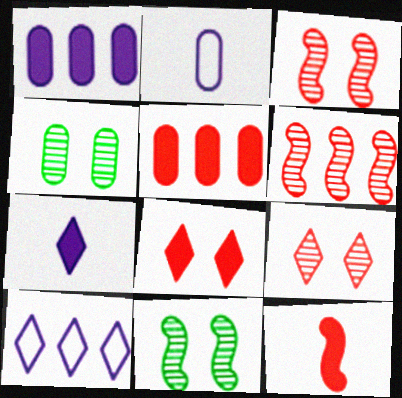[[2, 4, 5], 
[4, 10, 12], 
[5, 8, 12]]